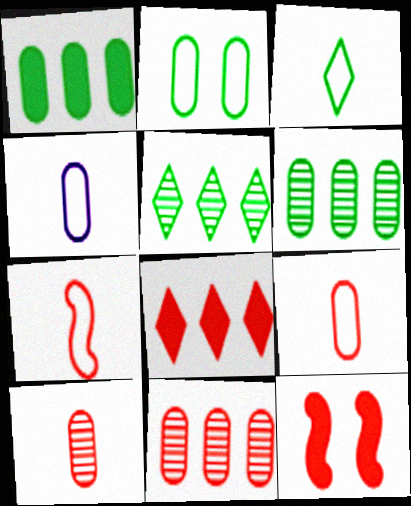[[3, 4, 7], 
[4, 5, 12]]